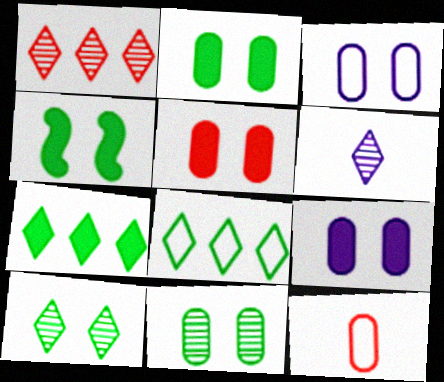[[1, 6, 10], 
[2, 5, 9], 
[3, 5, 11]]